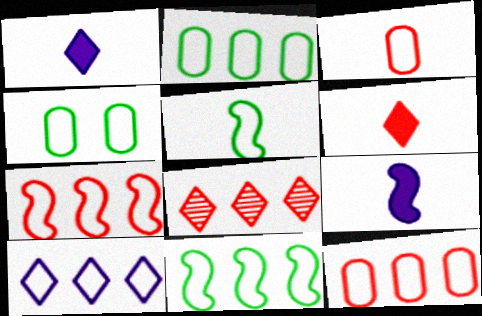[[2, 7, 10], 
[4, 8, 9], 
[10, 11, 12]]